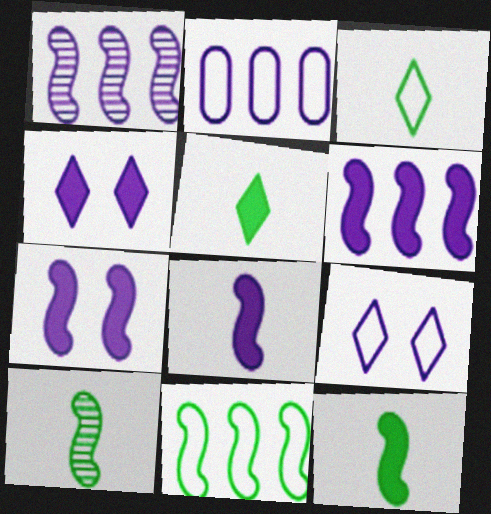[[6, 7, 8]]